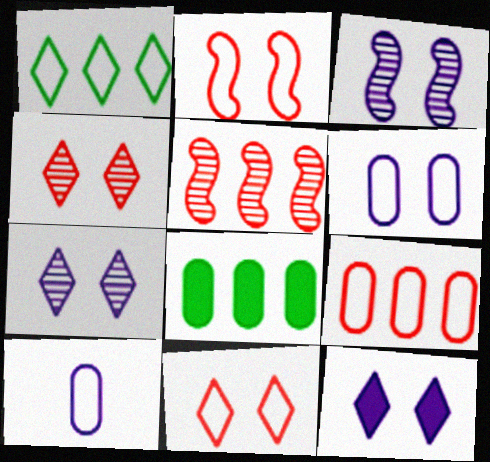[[1, 2, 10], 
[3, 6, 12]]